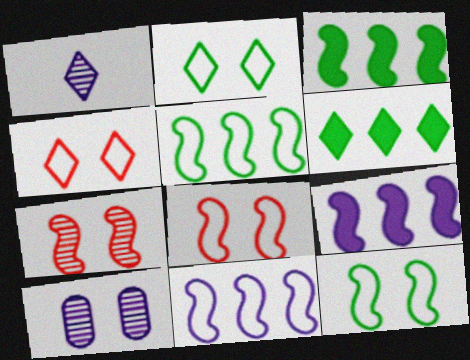[[1, 4, 6]]